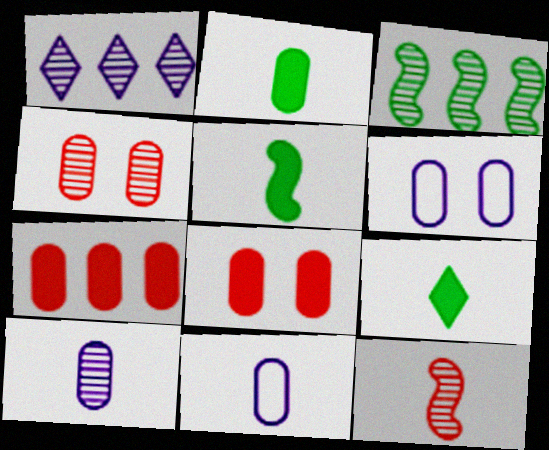[[2, 5, 9], 
[9, 11, 12]]